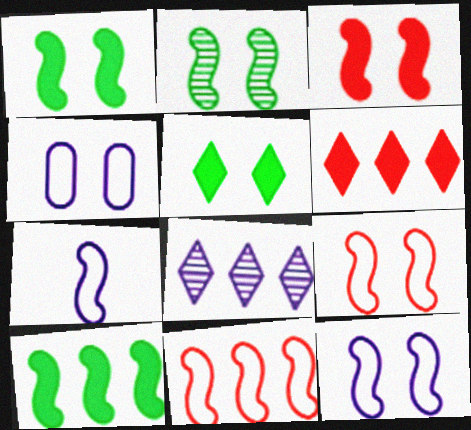[[2, 3, 12]]